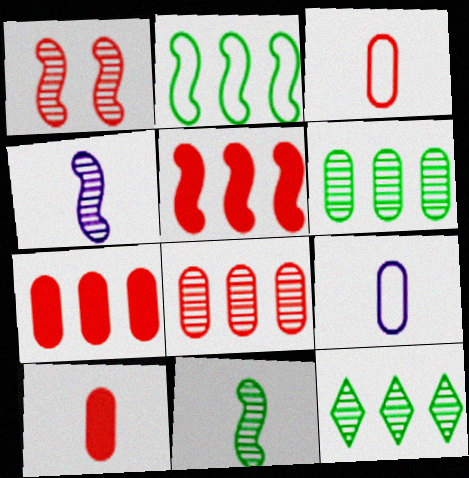[]